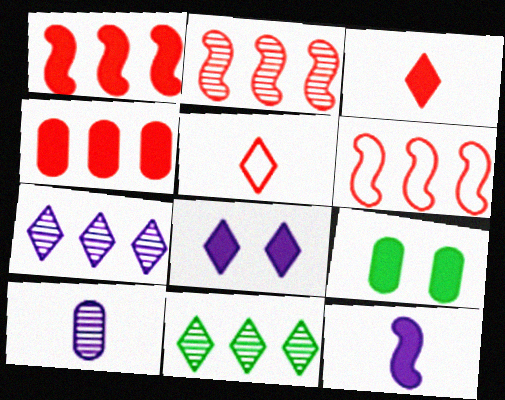[[1, 2, 6], 
[5, 8, 11]]